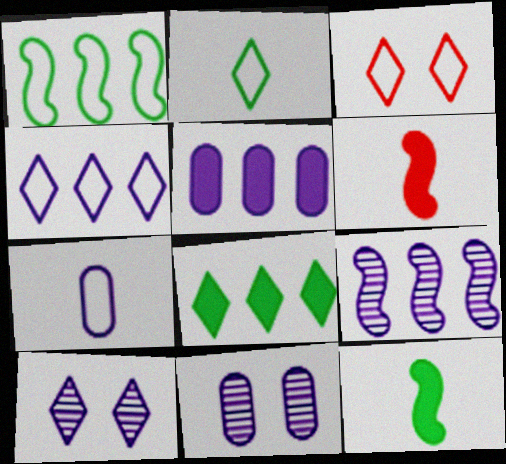[[1, 3, 7], 
[2, 3, 4], 
[4, 5, 9], 
[5, 7, 11]]